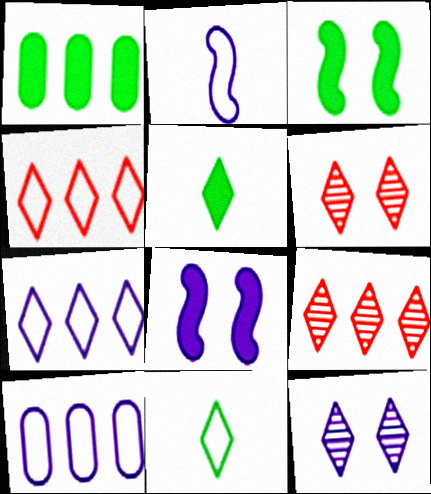[[1, 2, 6], 
[1, 3, 5], 
[4, 5, 12], 
[5, 6, 7]]